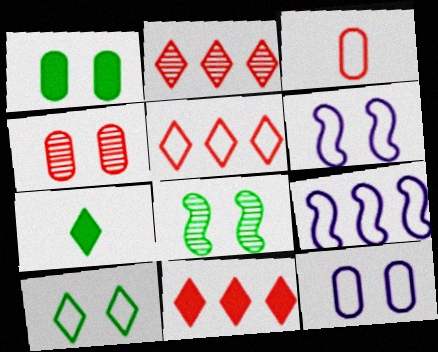[[1, 4, 12], 
[1, 8, 10], 
[2, 5, 11], 
[3, 9, 10], 
[4, 7, 9]]